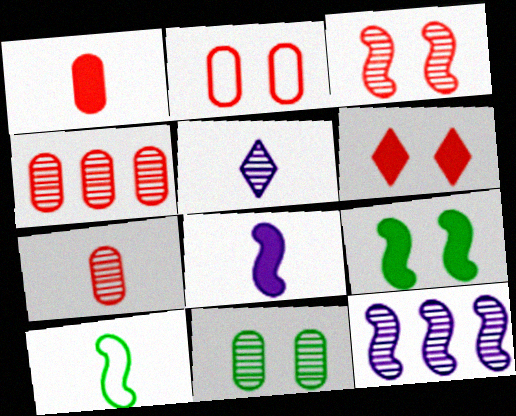[[1, 2, 4], 
[1, 5, 10], 
[2, 3, 6]]